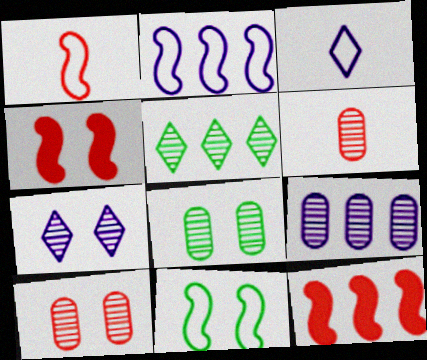[[1, 2, 11], 
[3, 8, 12], 
[6, 8, 9]]